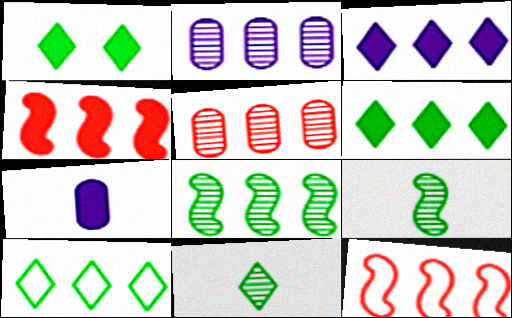[[1, 4, 7], 
[1, 10, 11], 
[2, 4, 10], 
[2, 6, 12]]